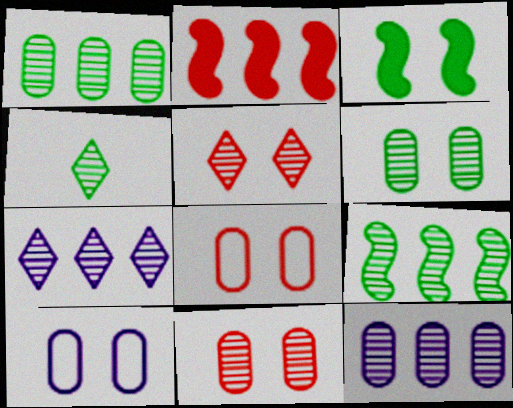[[2, 4, 10], 
[3, 5, 10], 
[4, 5, 7], 
[4, 6, 9]]